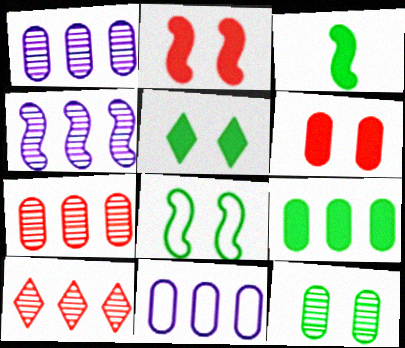[[3, 5, 9], 
[5, 8, 12], 
[7, 9, 11]]